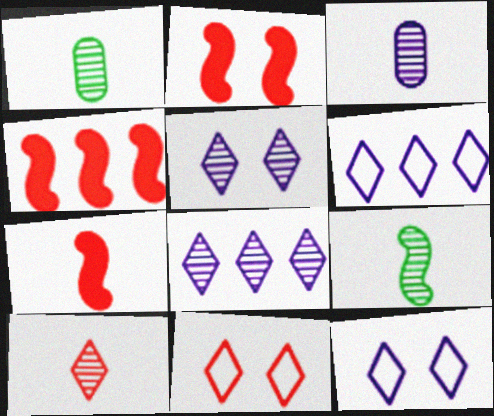[[1, 2, 6], 
[1, 4, 12], 
[2, 4, 7], 
[3, 9, 10]]